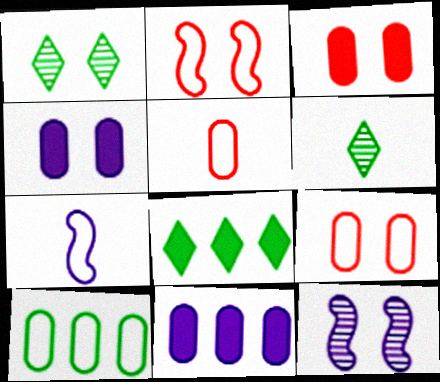[[1, 2, 4], 
[2, 6, 11], 
[5, 8, 12]]